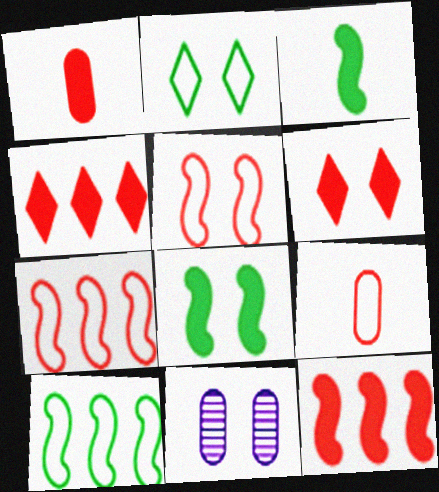[[1, 6, 12]]